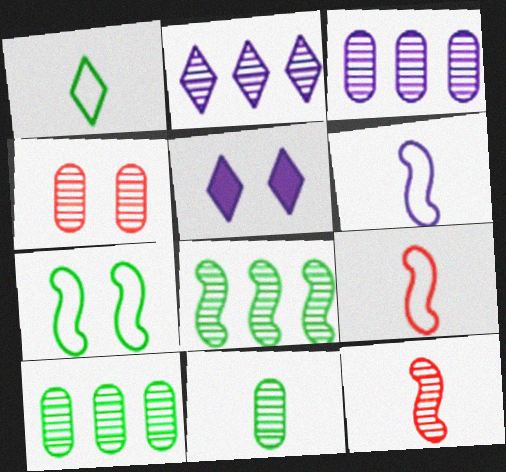[[3, 4, 11], 
[3, 5, 6], 
[4, 5, 7], 
[5, 9, 10]]